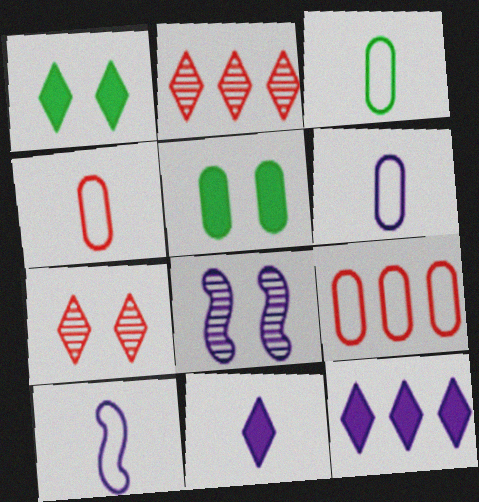[[2, 5, 10], 
[3, 4, 6], 
[6, 8, 12]]